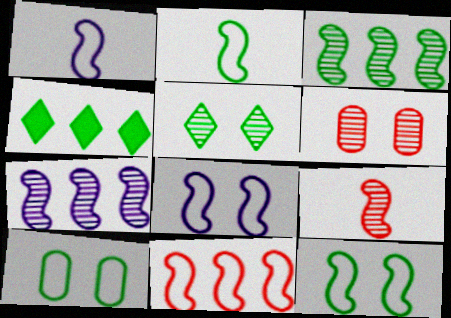[[1, 4, 6], 
[1, 11, 12], 
[2, 8, 11]]